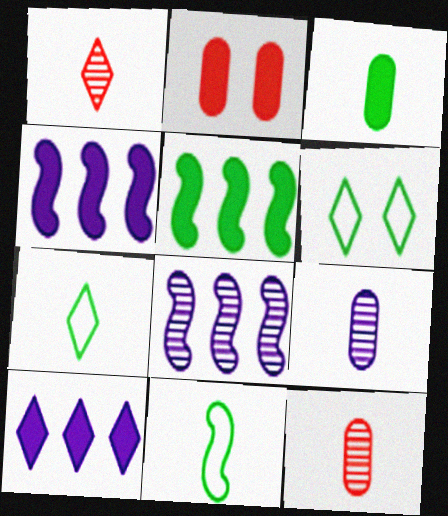[[1, 6, 10], 
[2, 7, 8], 
[4, 6, 12]]